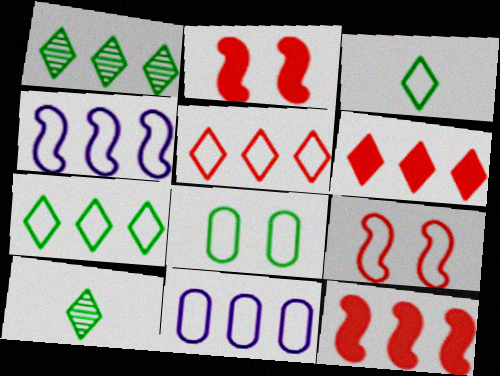[[1, 11, 12], 
[2, 10, 11], 
[3, 9, 11]]